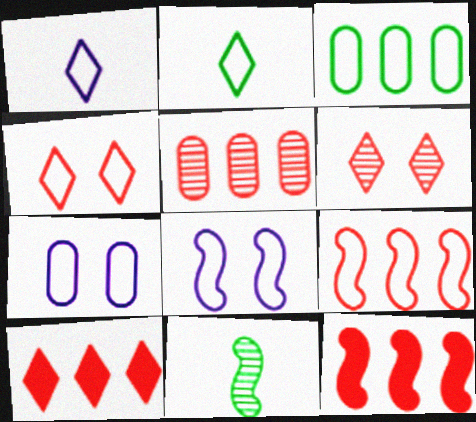[[2, 7, 9], 
[5, 9, 10], 
[7, 10, 11], 
[8, 11, 12]]